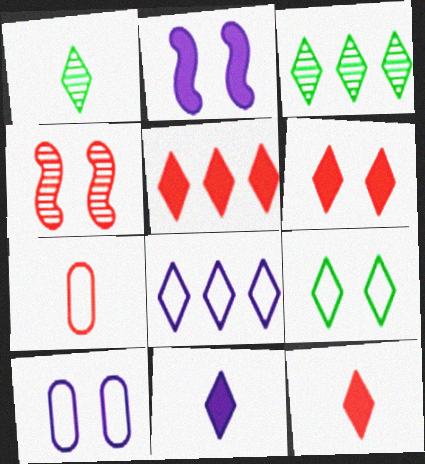[[1, 6, 8], 
[2, 3, 7], 
[3, 5, 8], 
[4, 5, 7], 
[5, 6, 12]]